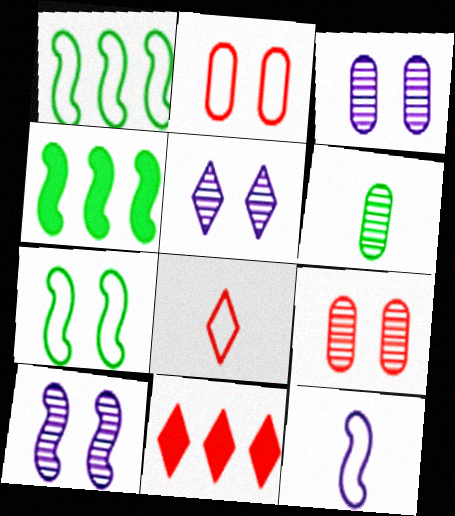[[3, 4, 8], 
[3, 5, 10]]